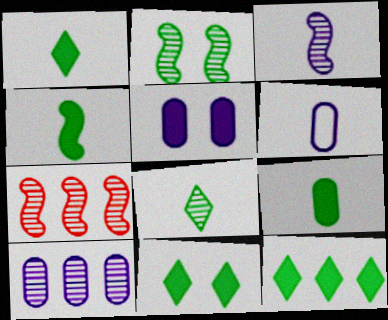[[1, 4, 9], 
[1, 11, 12], 
[2, 3, 7], 
[5, 6, 10], 
[6, 7, 11]]